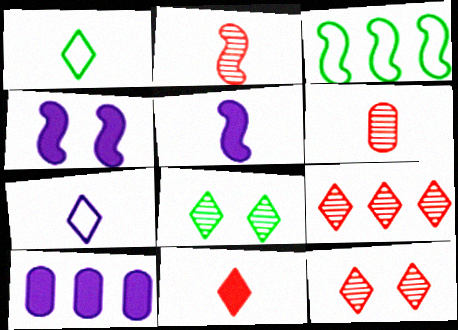[[1, 5, 6], 
[2, 3, 4], 
[3, 9, 10]]